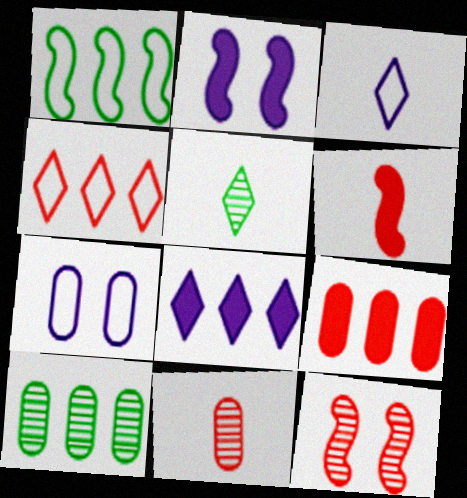[]